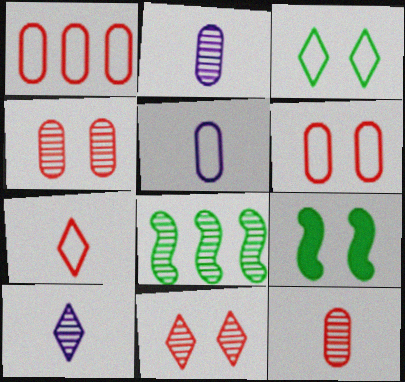[[1, 9, 10], 
[2, 8, 11], 
[4, 8, 10]]